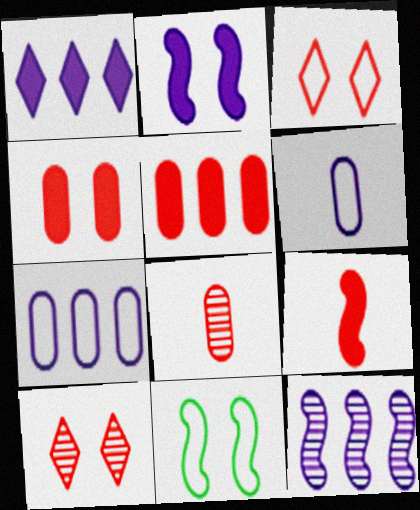[[1, 7, 12], 
[1, 8, 11], 
[9, 11, 12]]